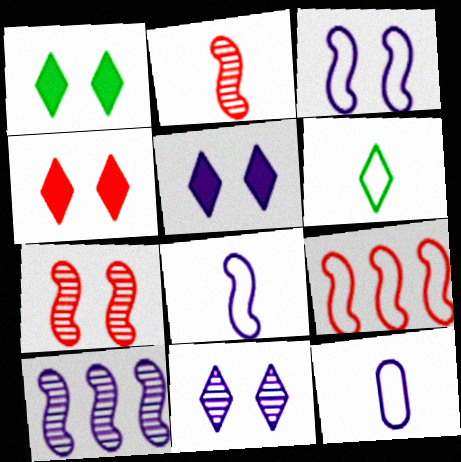[[1, 4, 5], 
[5, 10, 12]]